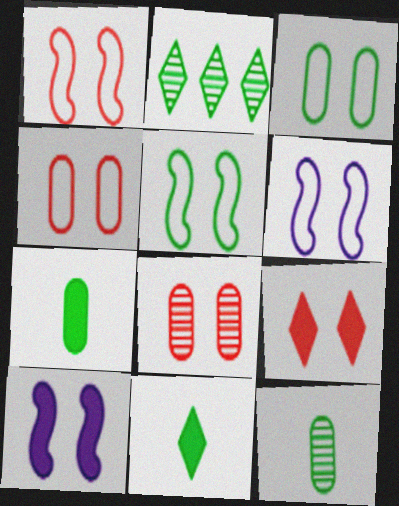[[1, 5, 6], 
[1, 8, 9], 
[2, 5, 7]]